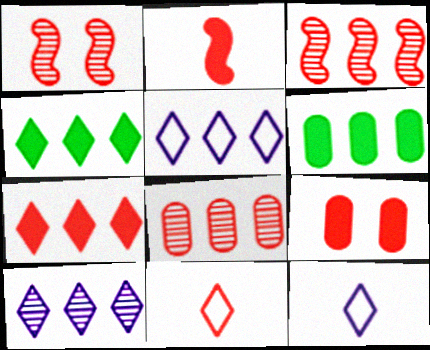[[1, 6, 12], 
[2, 7, 9], 
[3, 5, 6], 
[3, 9, 11]]